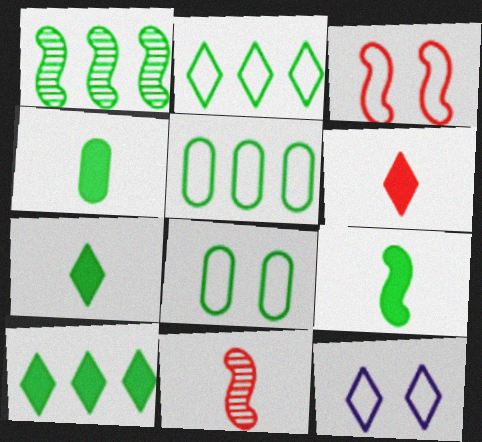[[1, 5, 10], 
[1, 7, 8], 
[3, 8, 12], 
[4, 7, 9]]